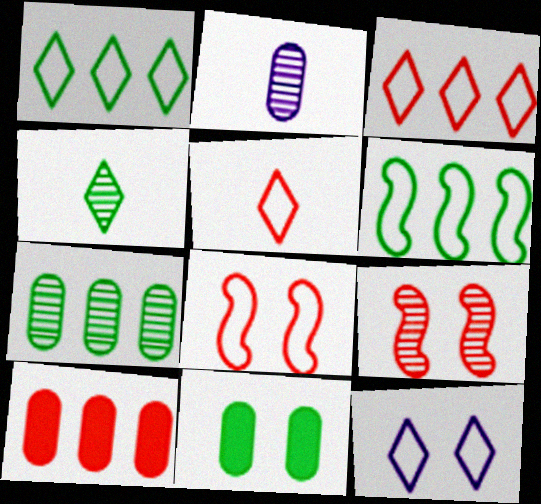[[1, 5, 12], 
[4, 6, 11], 
[5, 9, 10], 
[9, 11, 12]]